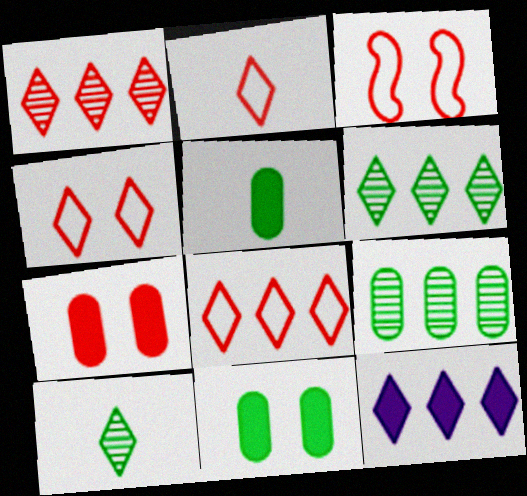[[2, 4, 8], 
[4, 10, 12], 
[6, 8, 12]]